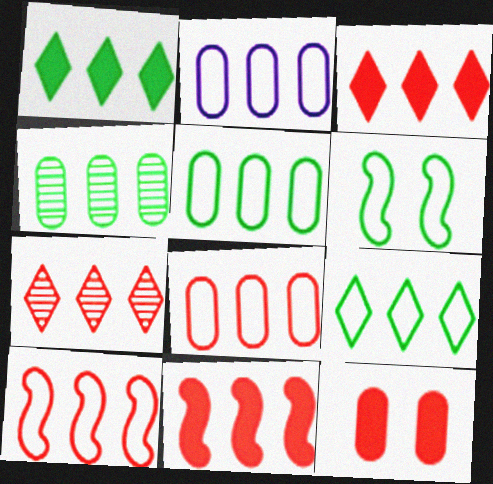[[2, 5, 8], 
[2, 9, 10], 
[7, 8, 11]]